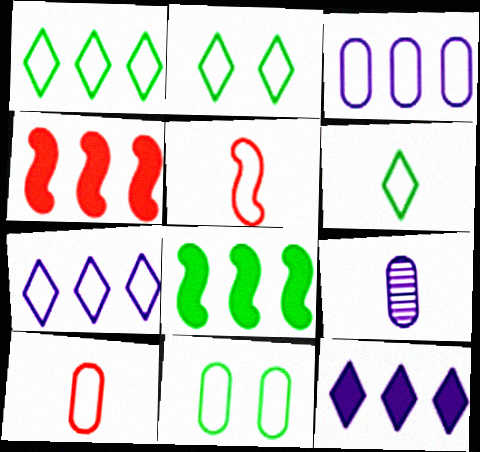[[1, 2, 6], 
[2, 3, 5], 
[2, 4, 9], 
[3, 10, 11], 
[5, 7, 11]]